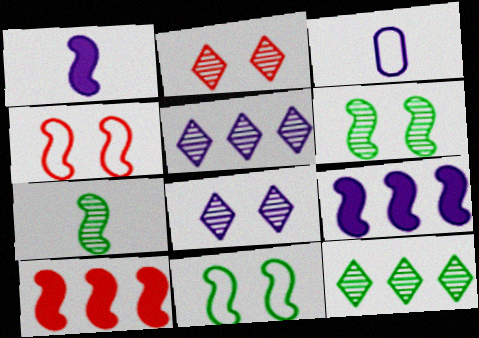[[3, 8, 9], 
[4, 7, 9]]